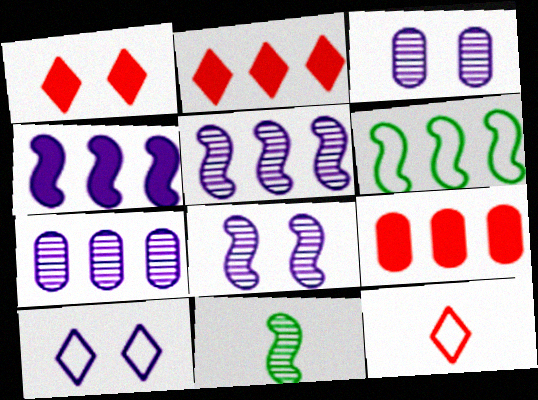[[2, 6, 7], 
[9, 10, 11]]